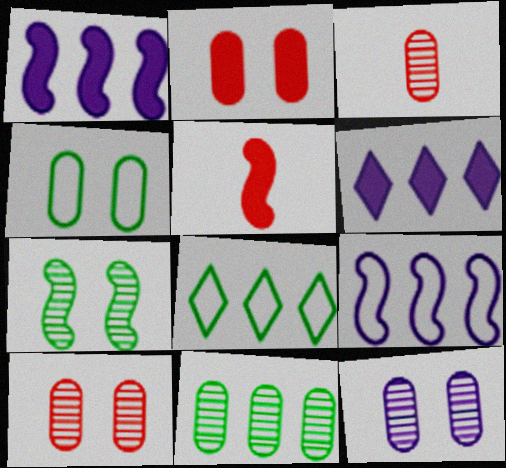[[2, 4, 12], 
[3, 11, 12], 
[5, 7, 9], 
[5, 8, 12]]